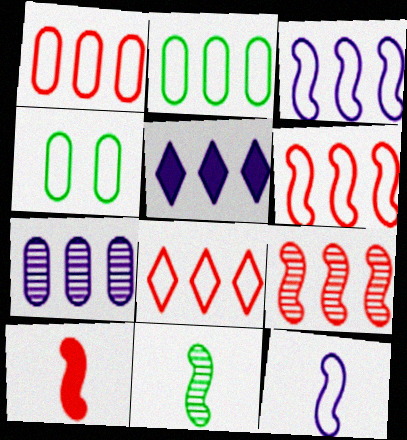[[1, 6, 8], 
[2, 3, 8], 
[2, 5, 9], 
[3, 5, 7], 
[4, 8, 12], 
[10, 11, 12]]